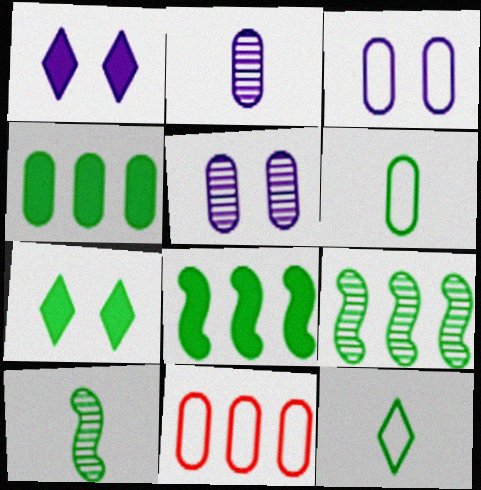[[1, 10, 11], 
[3, 6, 11], 
[6, 7, 9]]